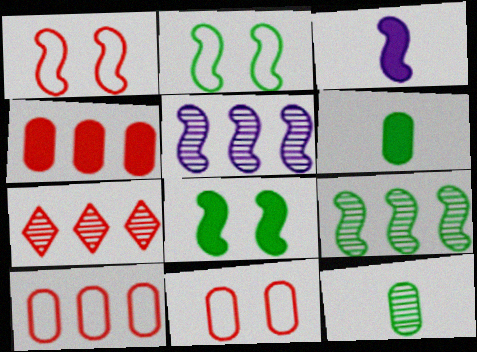[[1, 3, 9]]